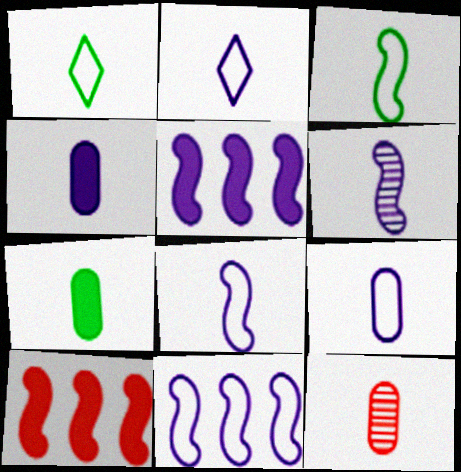[[2, 4, 6], 
[2, 8, 9], 
[7, 9, 12]]